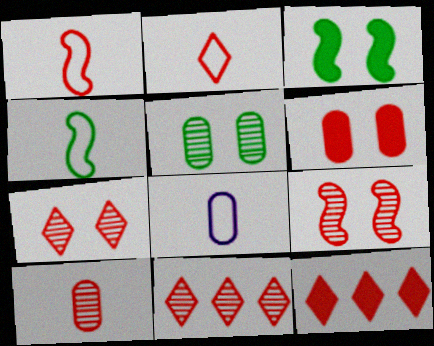[[1, 6, 11], 
[2, 4, 8], 
[2, 7, 12], 
[3, 8, 11], 
[9, 10, 11]]